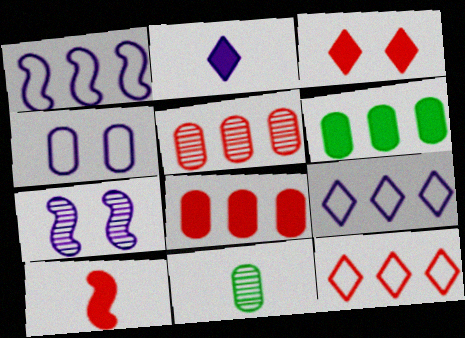[[1, 3, 11], 
[3, 8, 10], 
[4, 8, 11]]